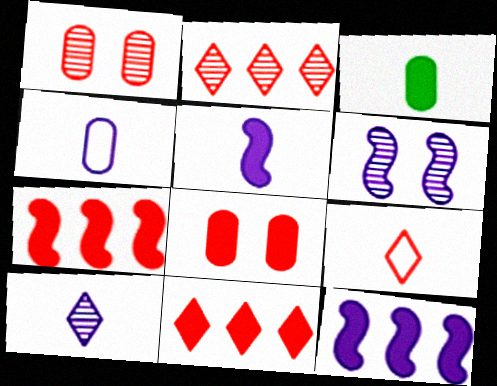[[1, 7, 9], 
[4, 5, 10]]